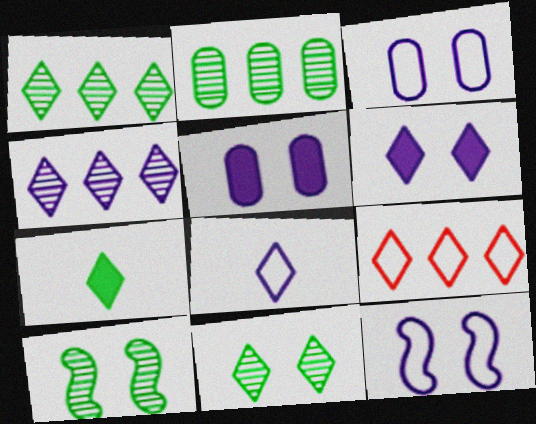[[4, 6, 8]]